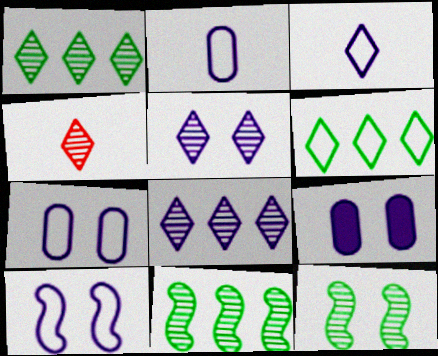[[1, 4, 5], 
[5, 9, 10]]